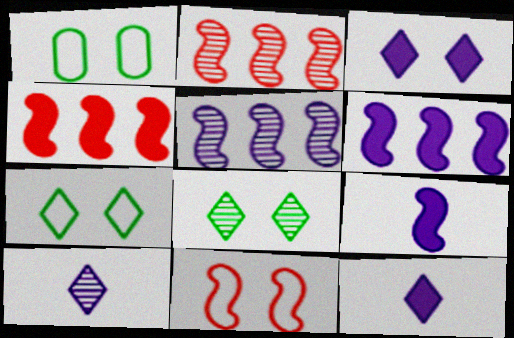[[1, 2, 12], 
[1, 4, 10]]